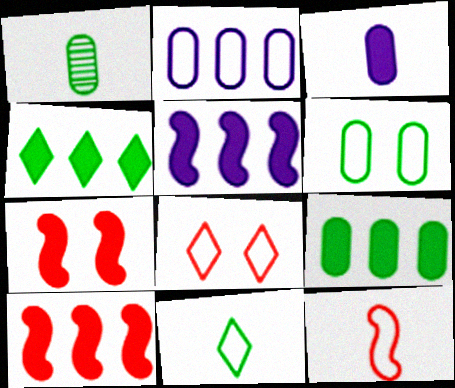[[1, 5, 8], 
[1, 6, 9], 
[3, 4, 7]]